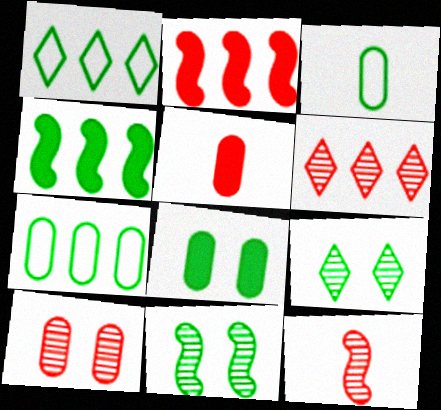[[3, 4, 9], 
[6, 10, 12]]